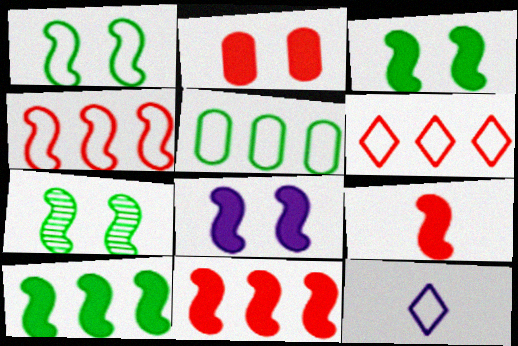[[1, 3, 7], 
[8, 9, 10]]